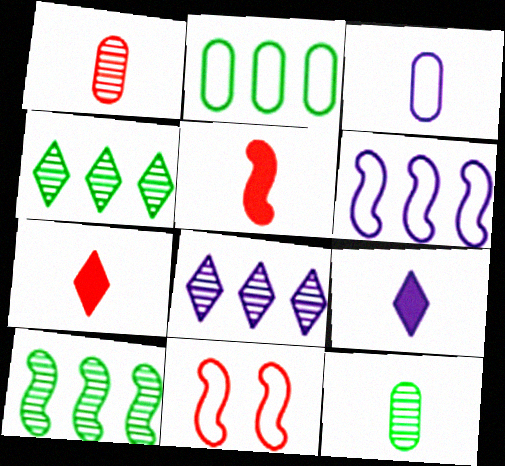[]